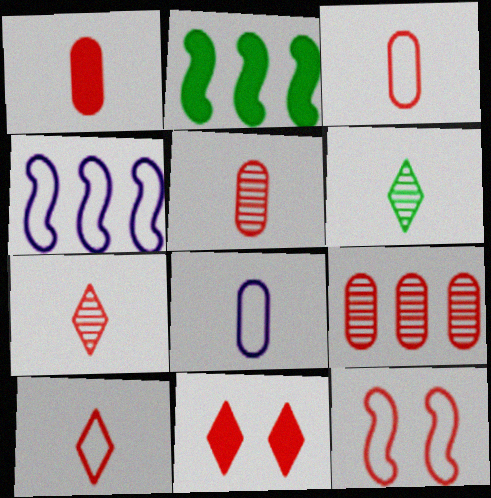[[1, 3, 5]]